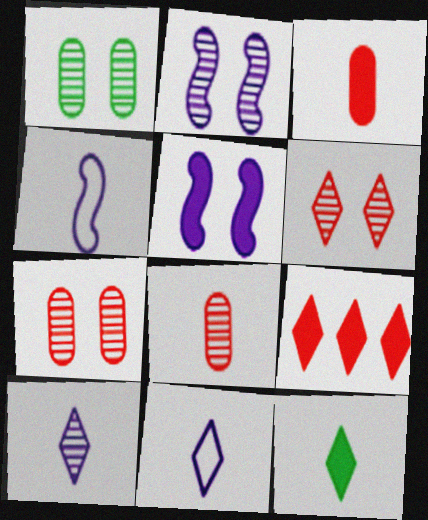[[1, 2, 6], 
[1, 4, 9], 
[4, 8, 12]]